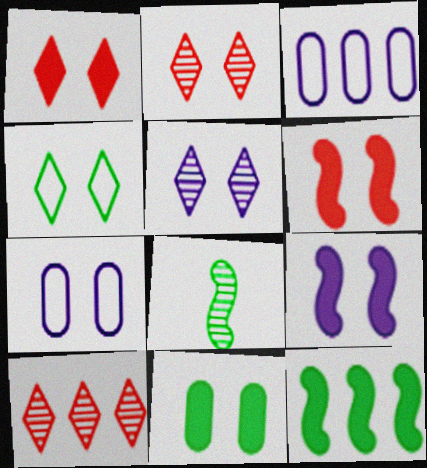[[1, 3, 8], 
[1, 4, 5], 
[1, 9, 11], 
[3, 10, 12], 
[5, 7, 9]]